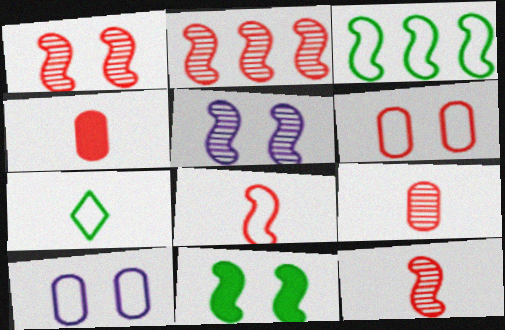[[1, 2, 12]]